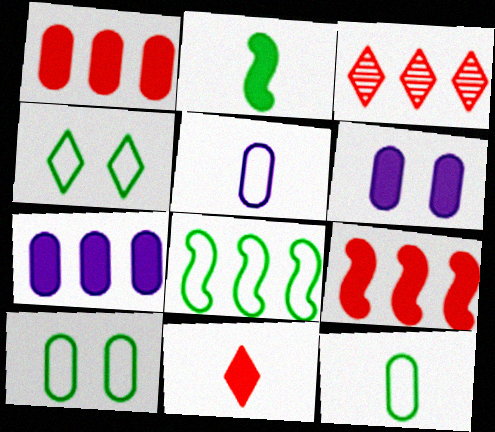[[3, 7, 8], 
[4, 8, 12]]